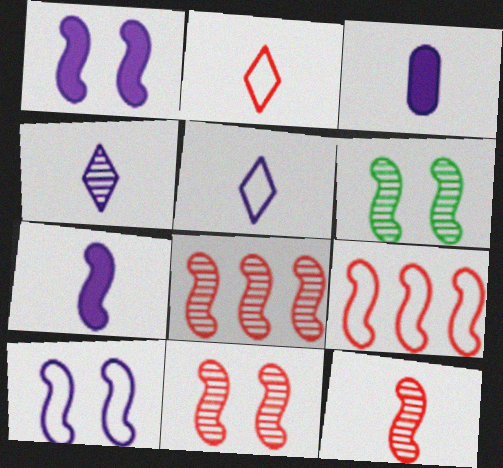[[6, 7, 9], 
[8, 11, 12]]